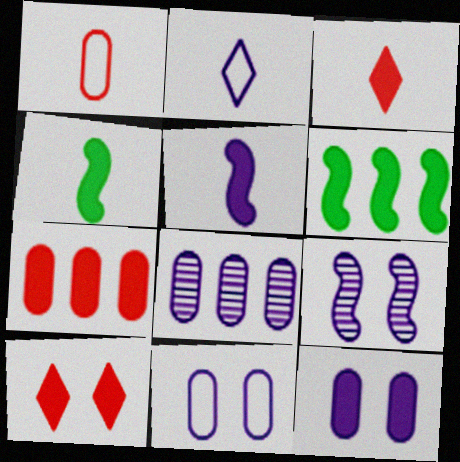[[3, 6, 12]]